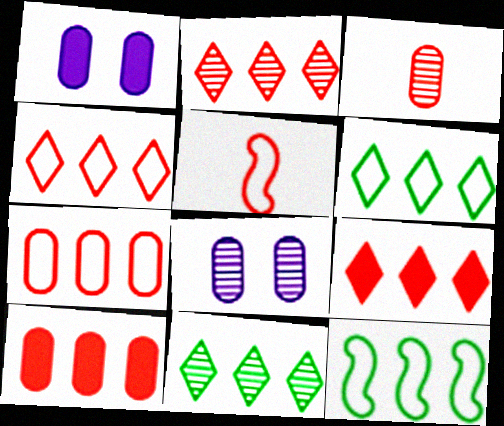[[1, 5, 11], 
[2, 4, 9]]